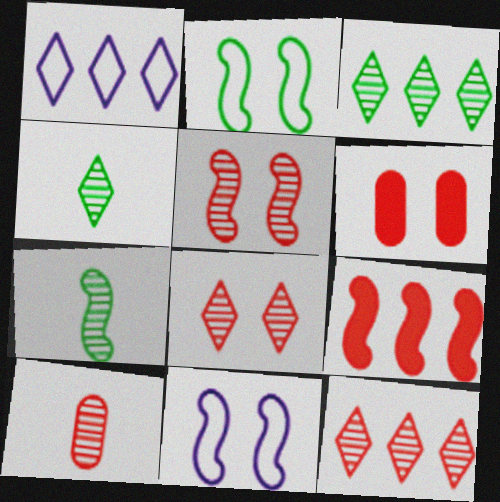[[1, 6, 7], 
[5, 10, 12], 
[7, 9, 11]]